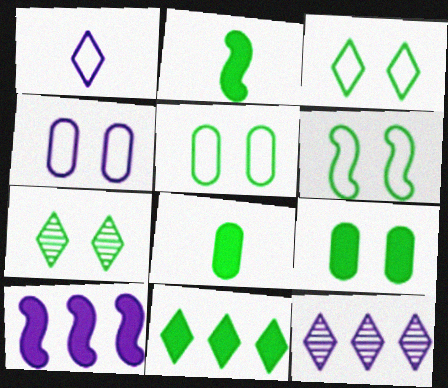[[2, 9, 11], 
[3, 5, 6], 
[6, 7, 9]]